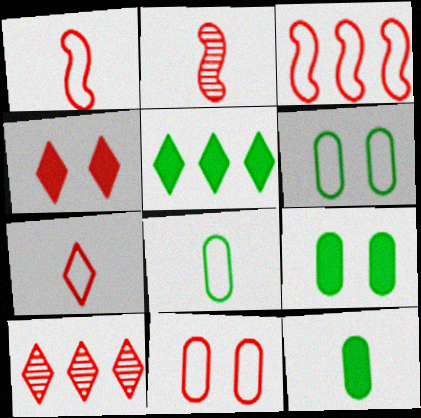[[3, 7, 11], 
[4, 7, 10]]